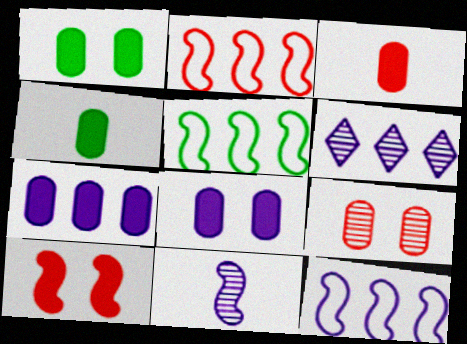[[1, 3, 7], 
[2, 5, 12], 
[5, 10, 11], 
[6, 7, 12]]